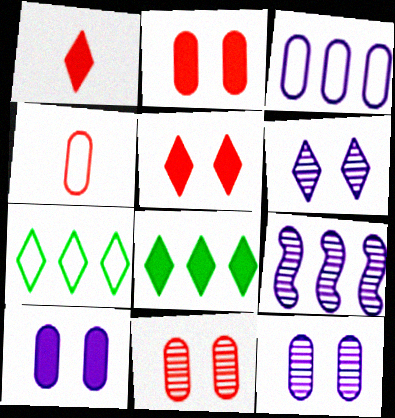[[1, 6, 7]]